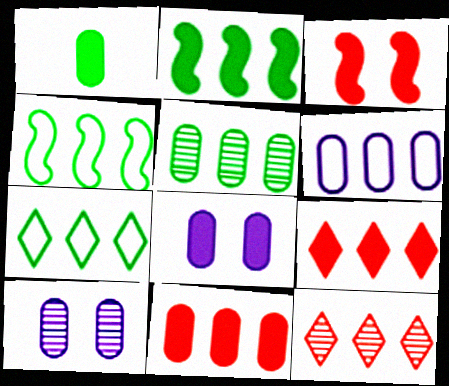[[1, 8, 11], 
[2, 5, 7], 
[2, 6, 12], 
[5, 6, 11]]